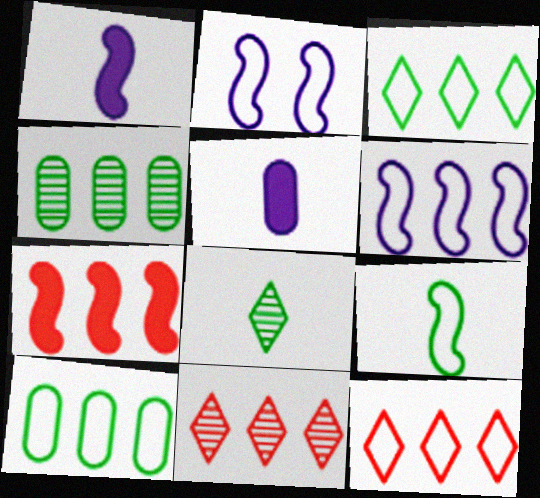[[6, 10, 12]]